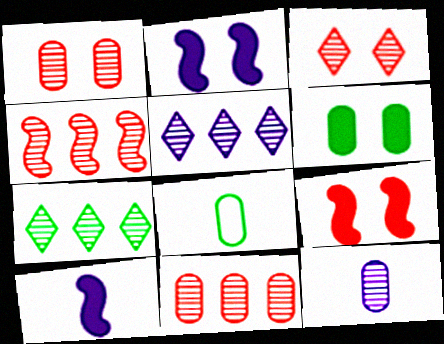[[5, 8, 9]]